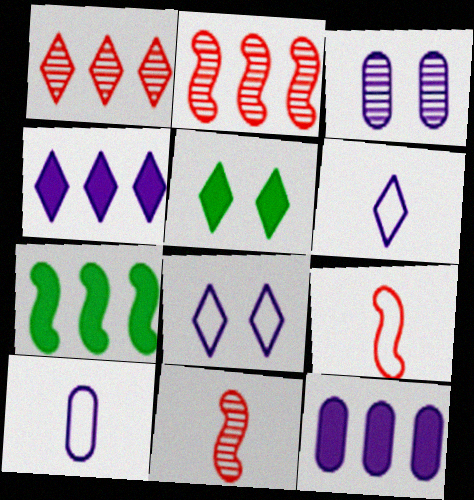[[1, 5, 6], 
[2, 5, 10], 
[3, 10, 12]]